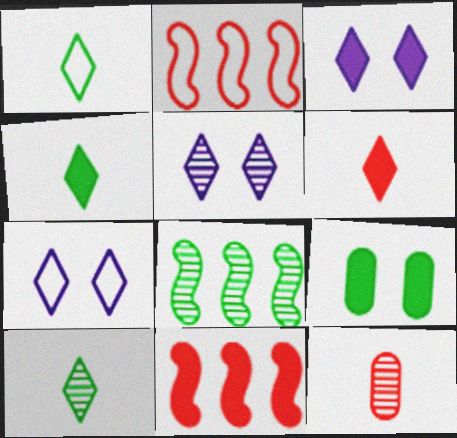[[1, 4, 10], 
[1, 8, 9], 
[3, 5, 7], 
[5, 8, 12]]